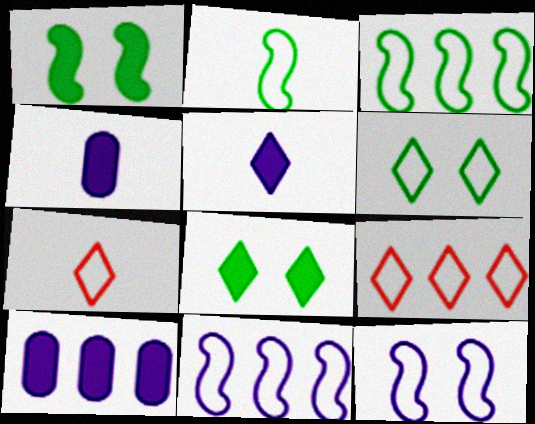[]